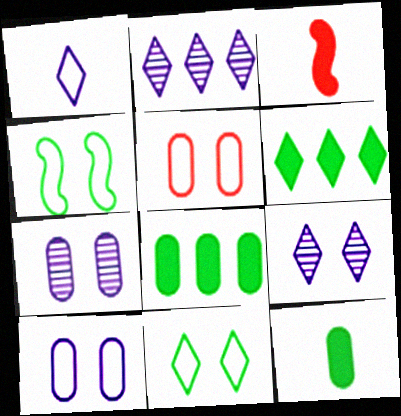[]